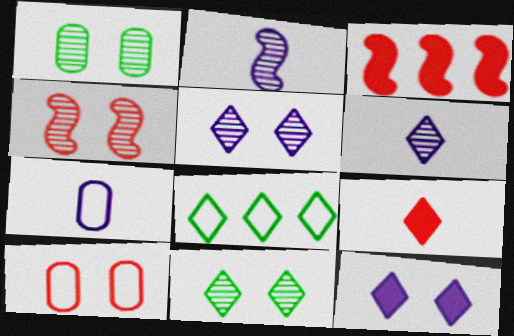[[1, 4, 5], 
[3, 7, 11], 
[5, 8, 9]]